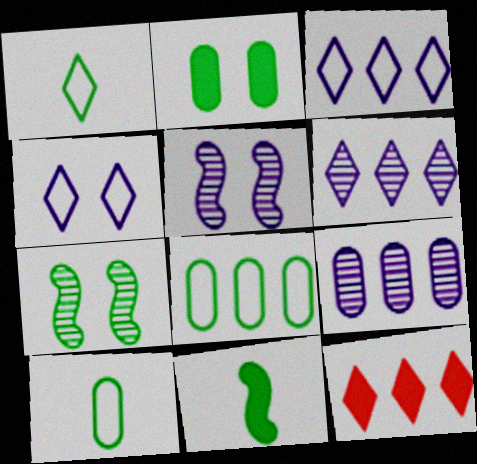[[5, 10, 12]]